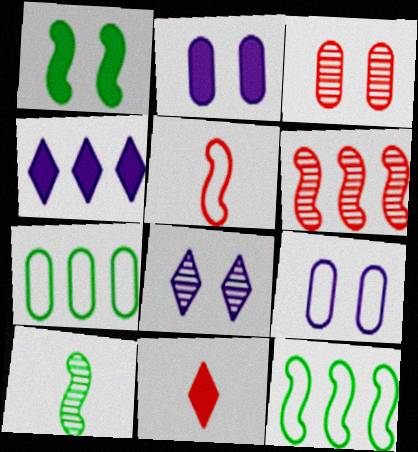[[1, 10, 12], 
[4, 6, 7]]